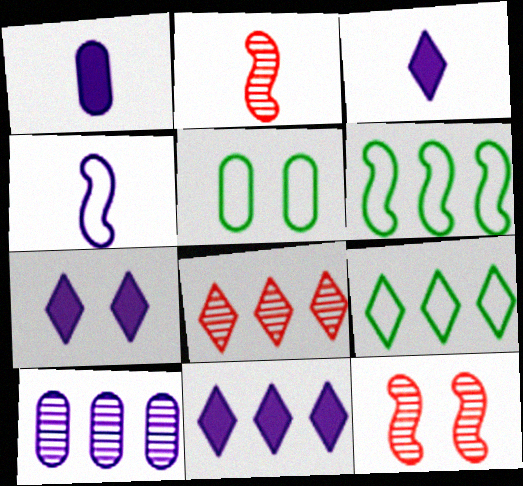[[1, 9, 12], 
[2, 5, 11], 
[3, 7, 11], 
[4, 7, 10], 
[5, 7, 12], 
[8, 9, 11]]